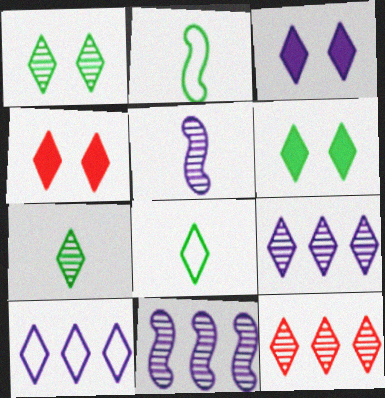[[3, 4, 6], 
[3, 8, 12], 
[4, 7, 10], 
[4, 8, 9]]